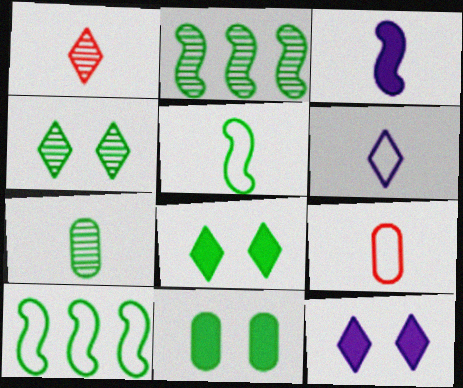[[2, 4, 7], 
[2, 9, 12], 
[5, 6, 9], 
[7, 8, 10]]